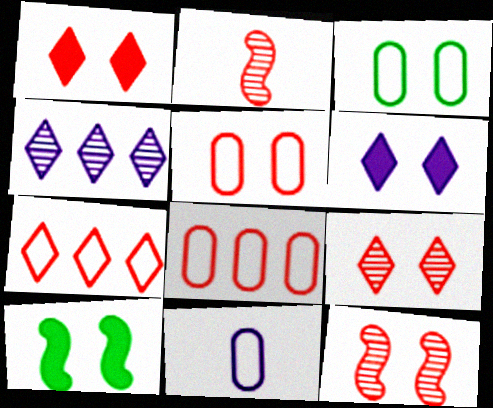[[1, 2, 8], 
[1, 5, 12], 
[3, 6, 12], 
[3, 8, 11]]